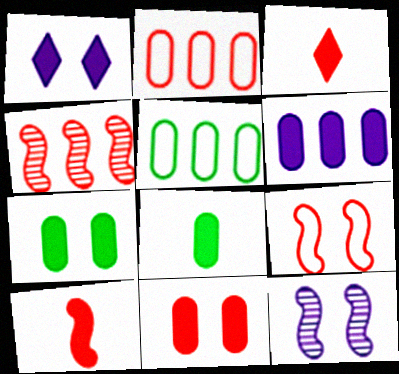[[3, 5, 12], 
[4, 9, 10], 
[6, 8, 11]]